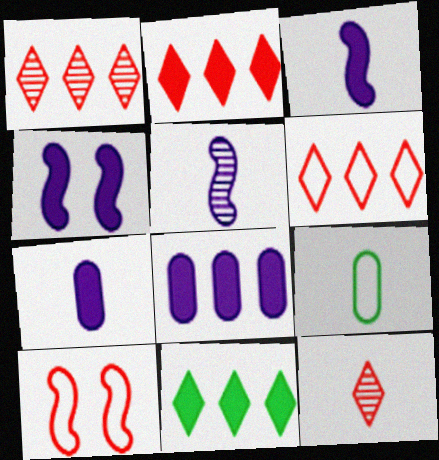[[1, 2, 6], 
[1, 4, 9], 
[3, 9, 12]]